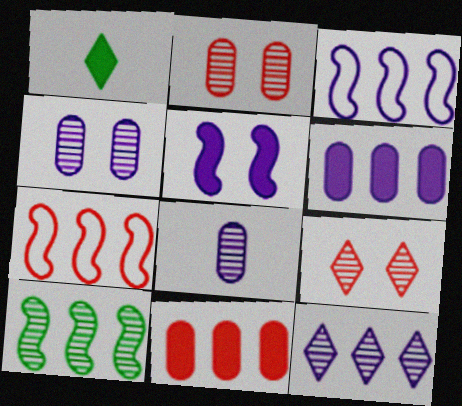[[1, 2, 3], 
[1, 4, 7], 
[1, 5, 11], 
[3, 6, 12], 
[8, 9, 10]]